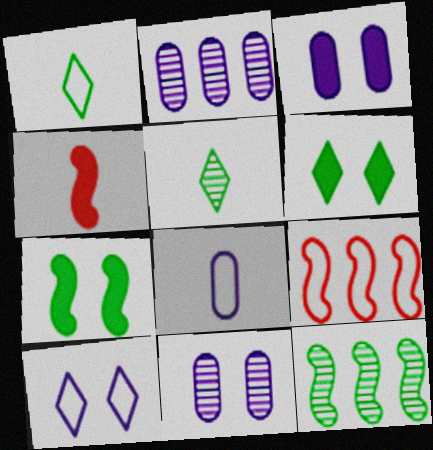[[2, 3, 8], 
[3, 5, 9], 
[4, 5, 8]]